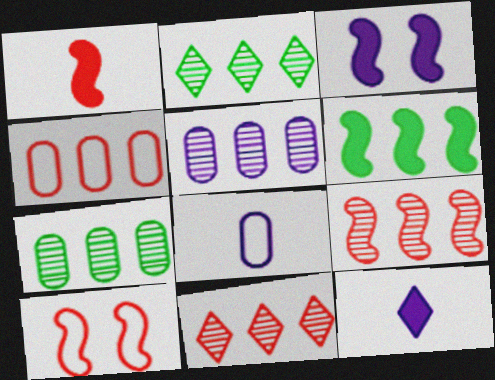[[1, 3, 6], 
[1, 9, 10], 
[2, 5, 9], 
[7, 10, 12]]